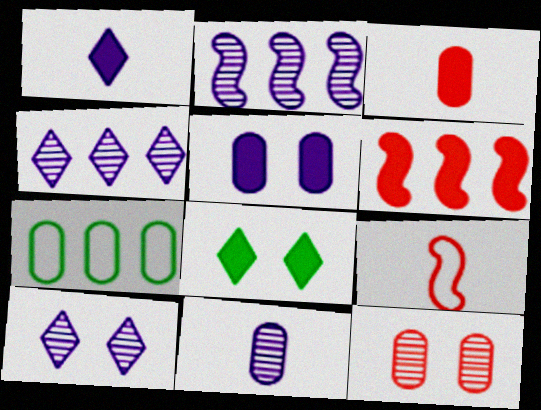[[2, 10, 11], 
[4, 6, 7]]